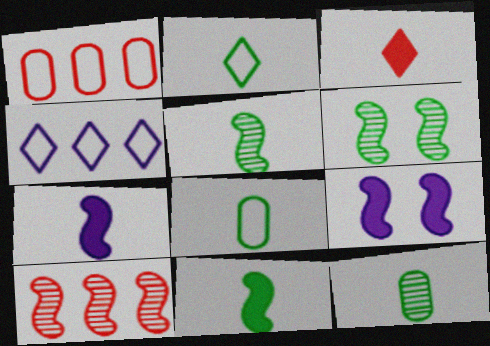[[2, 11, 12]]